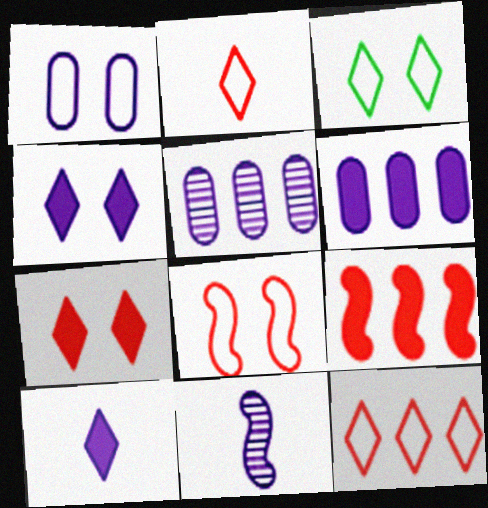[[1, 3, 8]]